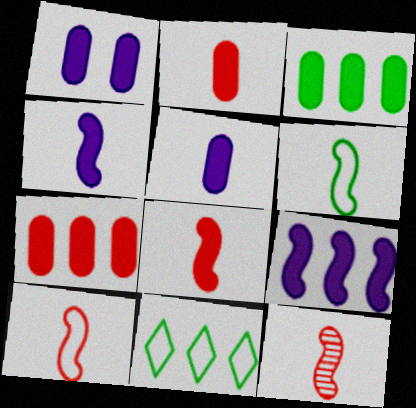[[1, 2, 3], 
[1, 11, 12], 
[4, 6, 12], 
[8, 10, 12]]